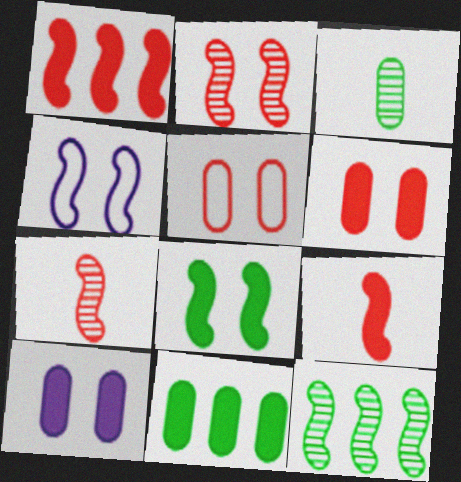[[2, 4, 8], 
[4, 9, 12]]